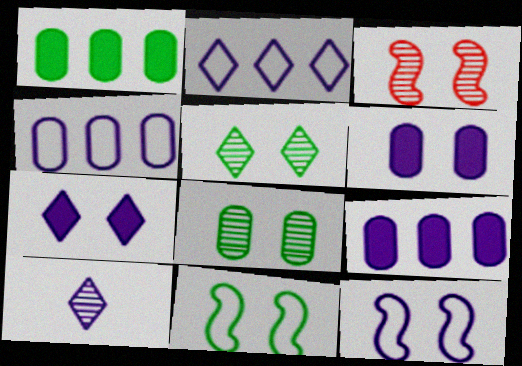[[2, 7, 10], 
[9, 10, 12]]